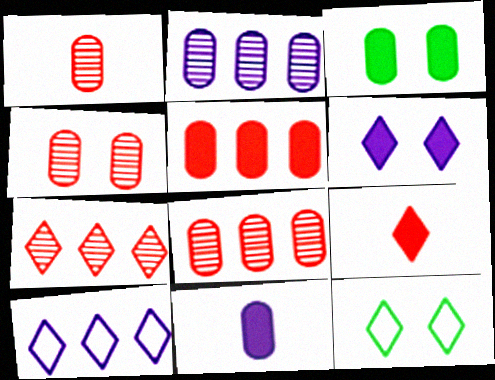[[1, 4, 8], 
[3, 5, 11]]